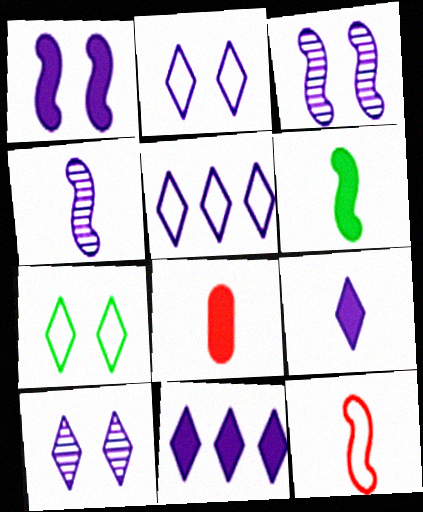[[4, 6, 12], 
[5, 9, 10], 
[6, 8, 9]]